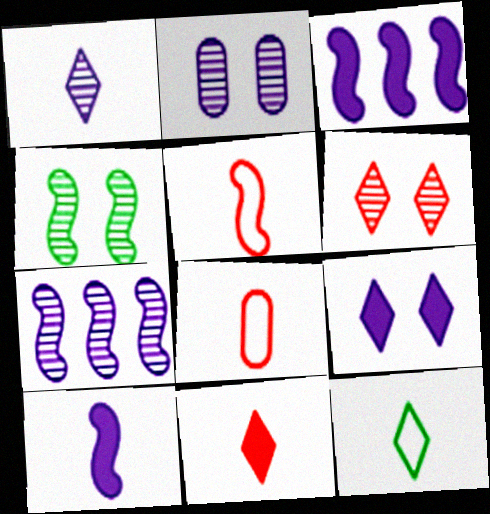[[1, 2, 7], 
[1, 11, 12], 
[2, 4, 6], 
[3, 4, 5]]